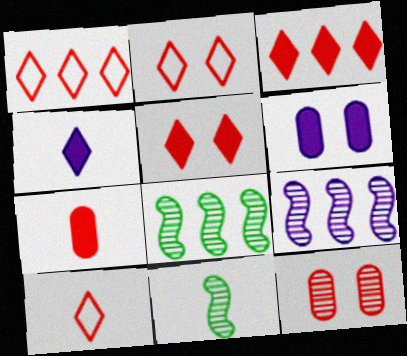[[1, 2, 10], 
[1, 6, 11], 
[6, 8, 10]]